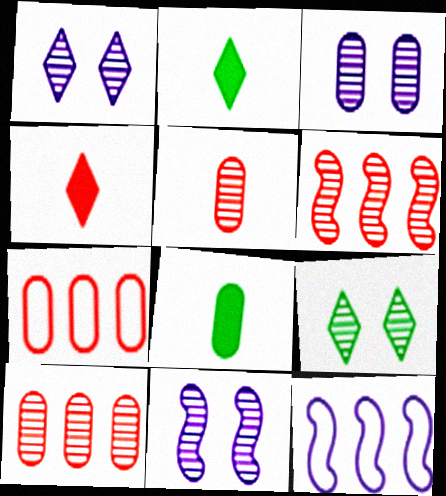[[1, 3, 11], 
[2, 7, 11], 
[3, 7, 8]]